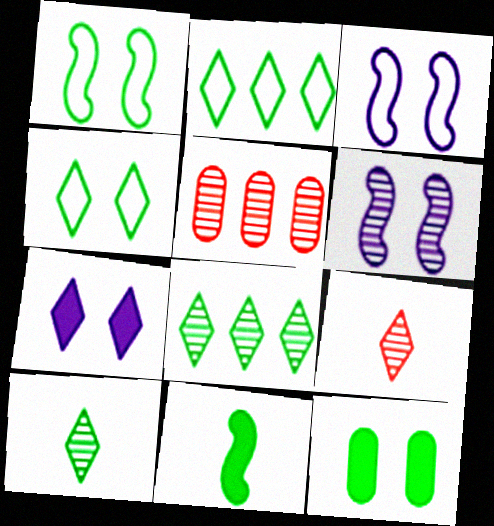[[2, 7, 9], 
[5, 6, 10]]